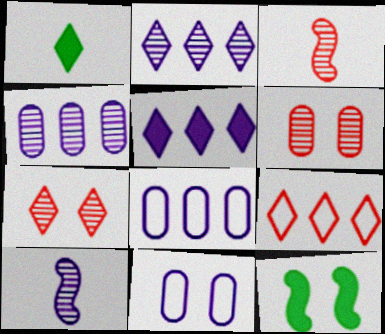[[5, 10, 11], 
[7, 11, 12]]